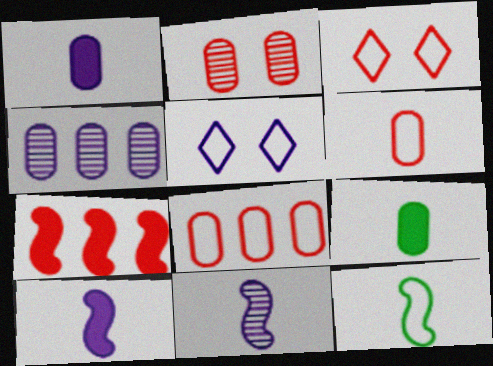[[4, 5, 10], 
[5, 8, 12]]